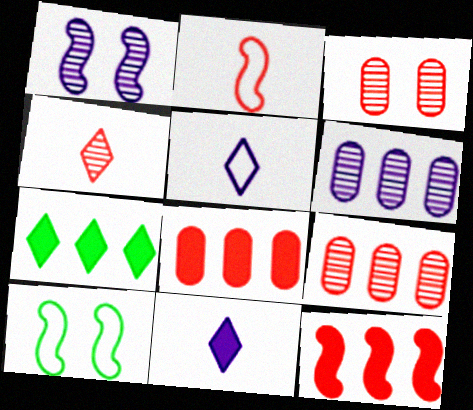[[9, 10, 11]]